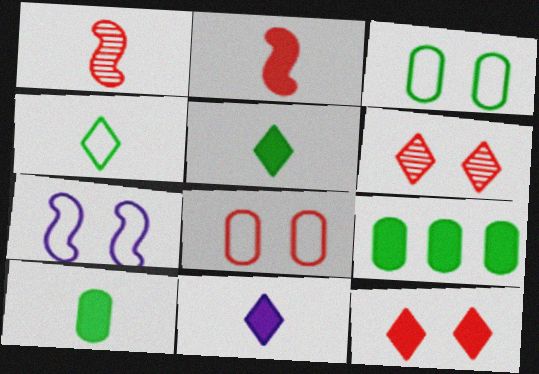[[2, 10, 11]]